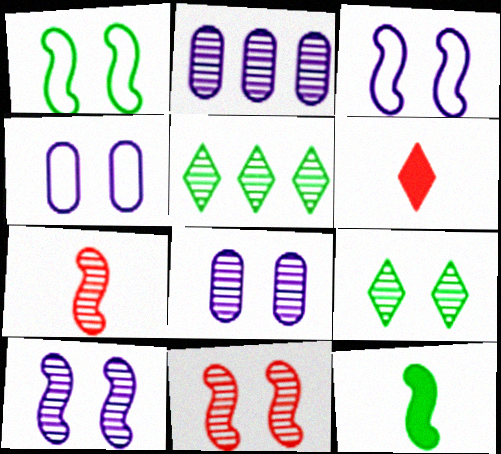[[1, 2, 6], 
[2, 7, 9], 
[5, 7, 8], 
[8, 9, 11]]